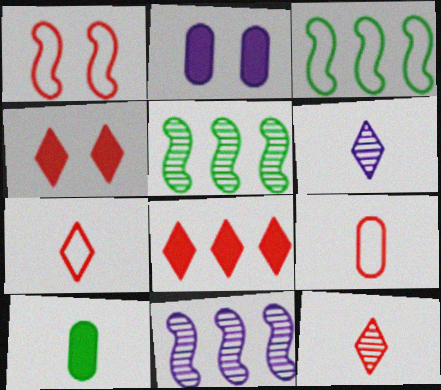[[2, 3, 12], 
[2, 5, 7]]